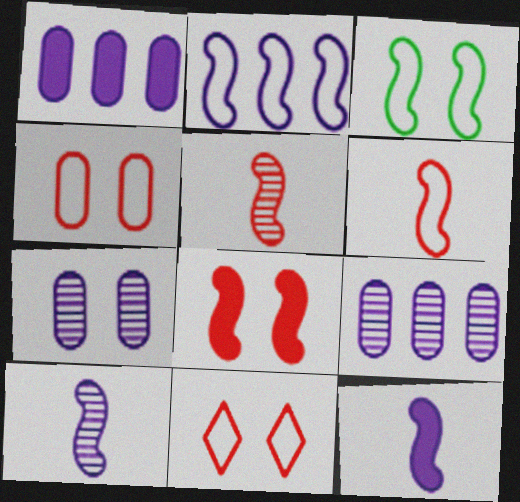[[2, 3, 6]]